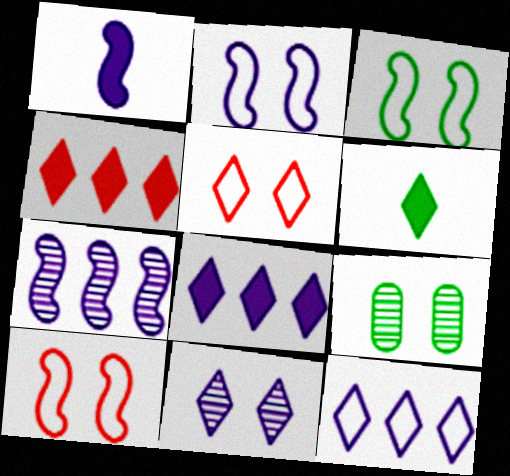[[1, 2, 7], 
[2, 3, 10]]